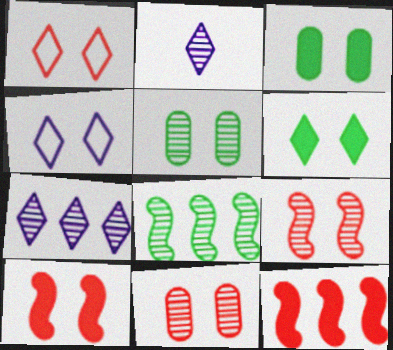[[1, 10, 11], 
[2, 8, 11], 
[3, 4, 9], 
[4, 5, 10]]